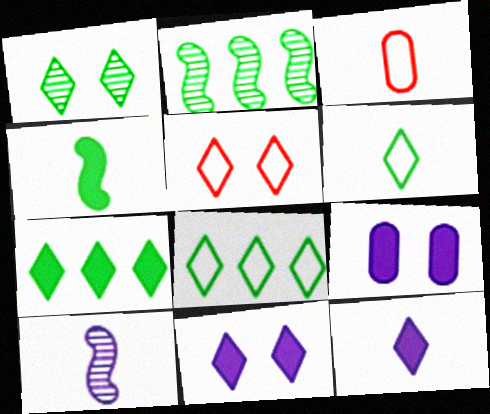[[1, 5, 11], 
[1, 6, 7], 
[2, 3, 11]]